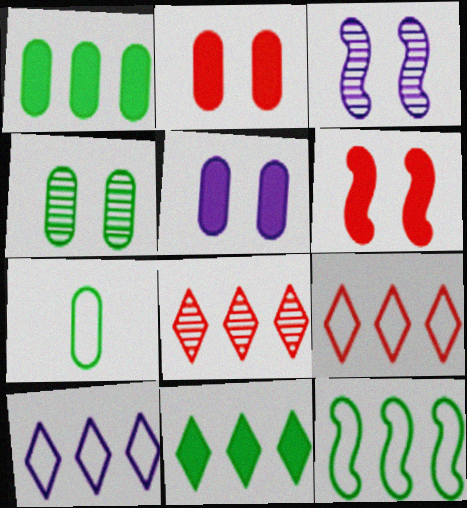[[1, 4, 7], 
[8, 10, 11]]